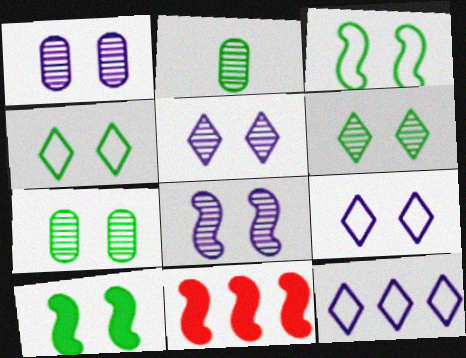[[1, 5, 8], 
[2, 9, 11], 
[4, 7, 10]]